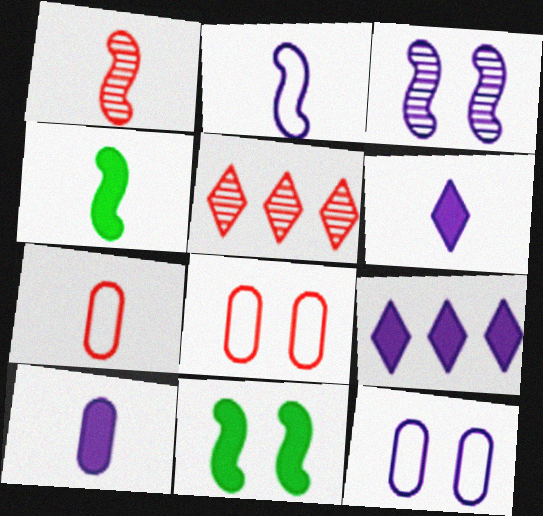[[1, 2, 4], 
[4, 5, 12]]